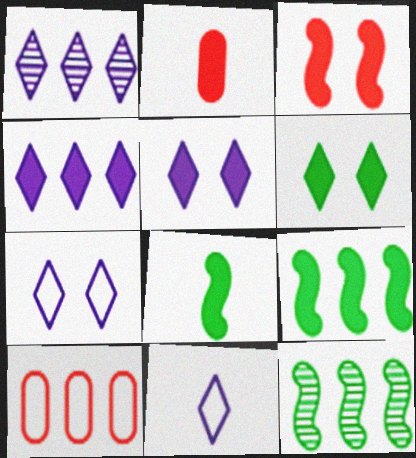[[1, 5, 11], 
[1, 9, 10], 
[2, 5, 9], 
[2, 7, 12], 
[4, 10, 12]]